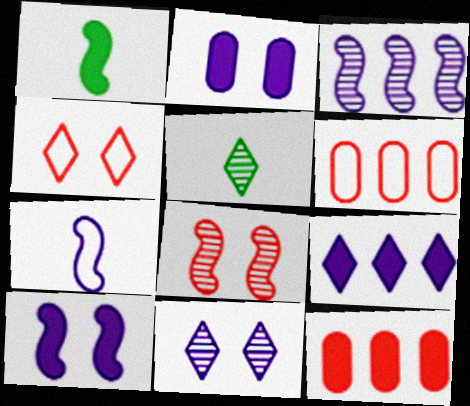[[1, 6, 11], 
[3, 7, 10], 
[4, 5, 9], 
[5, 6, 10]]